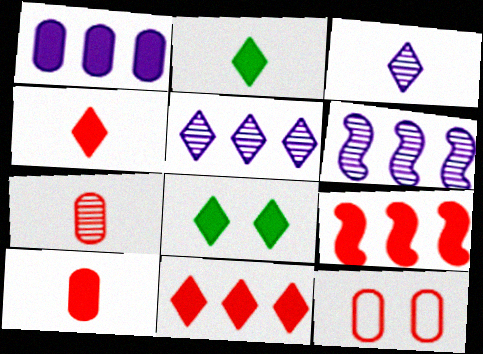[[2, 6, 12]]